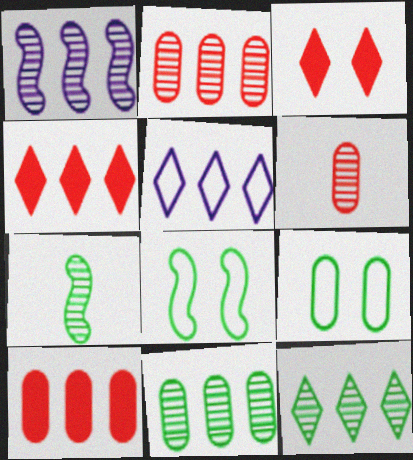[[1, 2, 12], 
[4, 5, 12]]